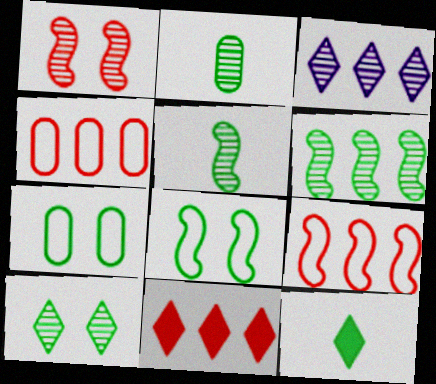[[1, 2, 3], 
[2, 6, 10], 
[6, 7, 12]]